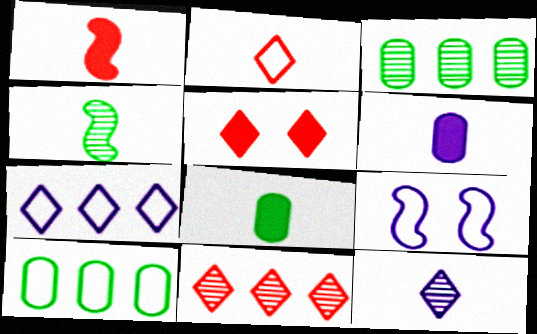[[2, 4, 6], 
[2, 5, 11], 
[2, 9, 10], 
[8, 9, 11]]